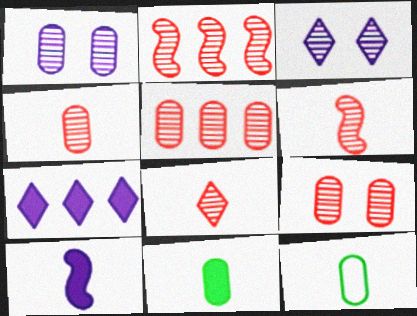[[2, 8, 9], 
[4, 5, 9], 
[4, 6, 8], 
[8, 10, 12]]